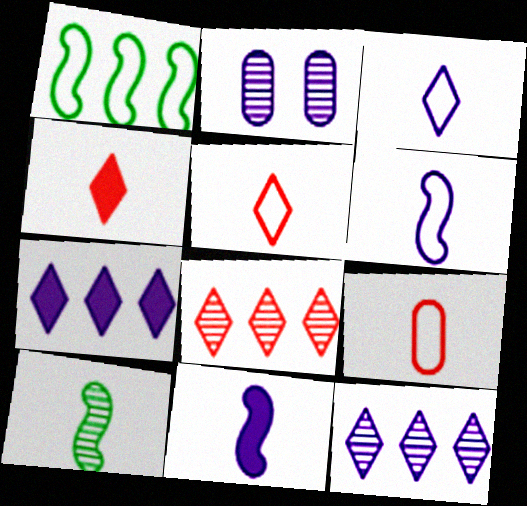[[1, 2, 4], 
[2, 6, 7], 
[2, 8, 10]]